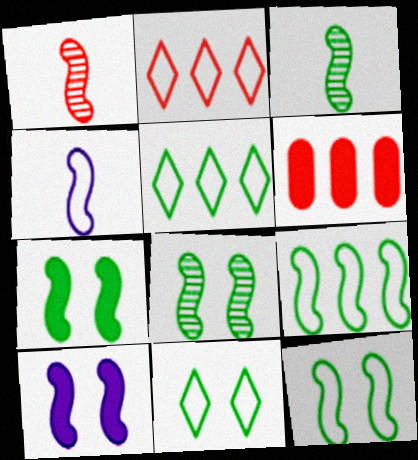[[1, 9, 10], 
[3, 7, 9], 
[7, 8, 12]]